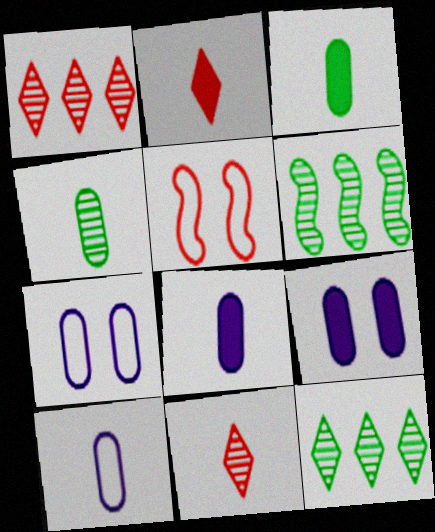[[2, 6, 7], 
[5, 8, 12]]